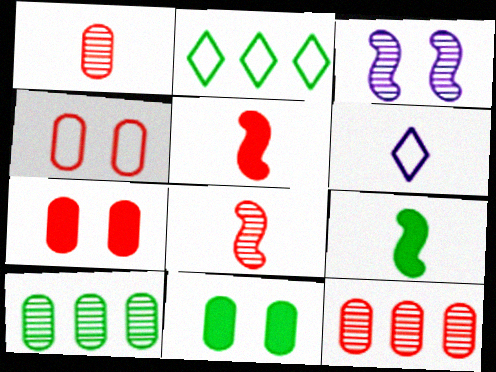[[1, 6, 9]]